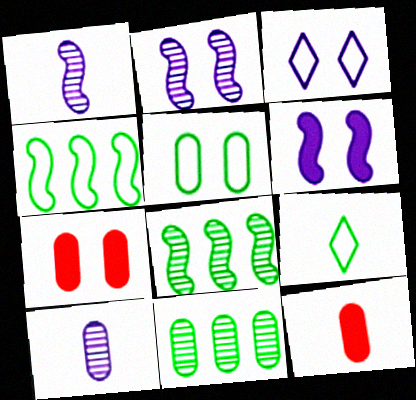[[1, 9, 12], 
[3, 8, 12], 
[4, 5, 9]]